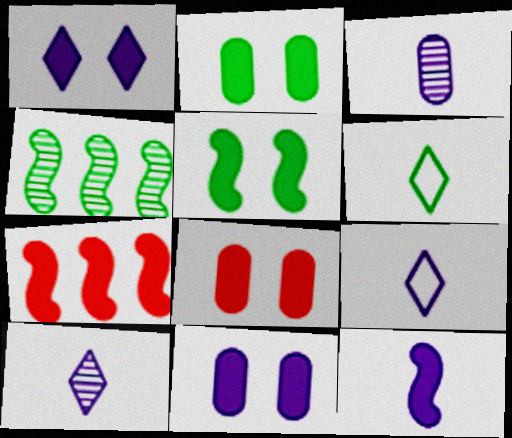[[1, 5, 8], 
[2, 4, 6], 
[2, 8, 11], 
[3, 9, 12], 
[4, 8, 9], 
[5, 7, 12]]